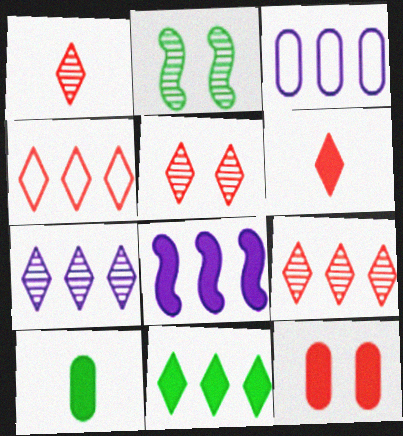[[1, 5, 9], 
[2, 3, 6], 
[3, 7, 8], 
[4, 5, 6], 
[4, 7, 11]]